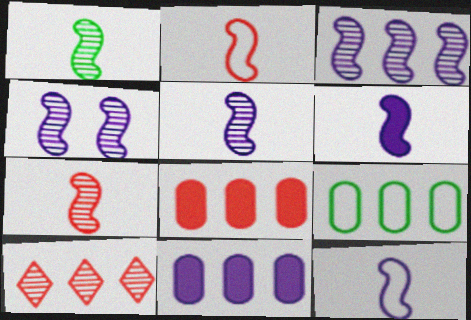[[1, 2, 6], 
[1, 5, 7], 
[3, 4, 5], 
[5, 6, 12]]